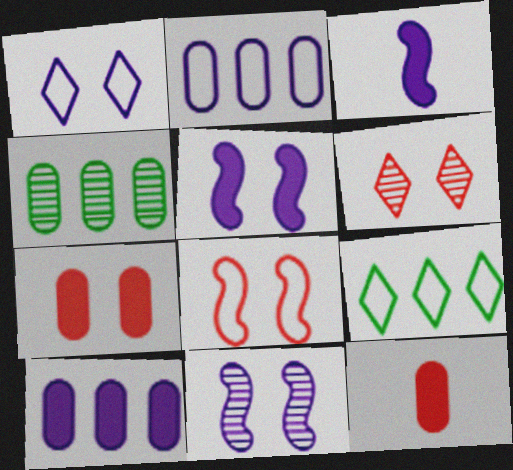[[6, 7, 8], 
[9, 11, 12]]